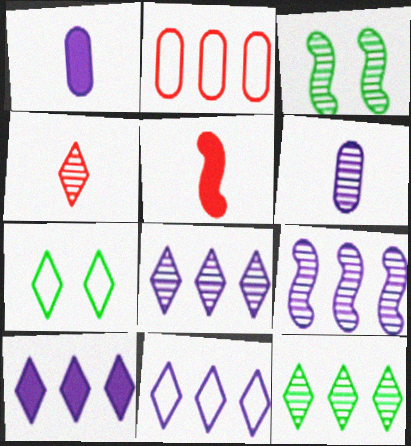[[4, 7, 10], 
[8, 10, 11]]